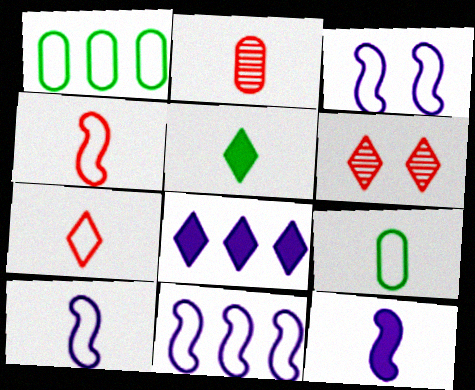[[1, 3, 7], 
[1, 6, 12], 
[2, 5, 10], 
[3, 10, 11], 
[7, 9, 10]]